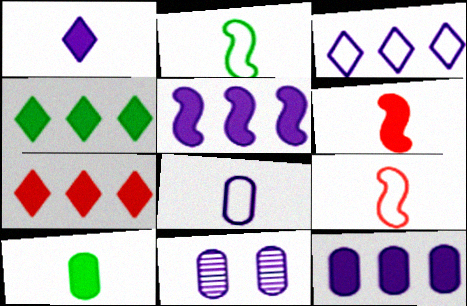[[1, 6, 10], 
[2, 7, 11], 
[4, 9, 11], 
[8, 11, 12]]